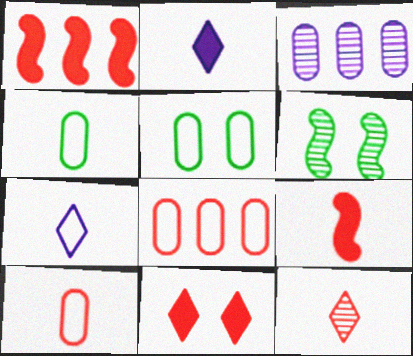[[2, 6, 8], 
[3, 6, 12], 
[9, 10, 12]]